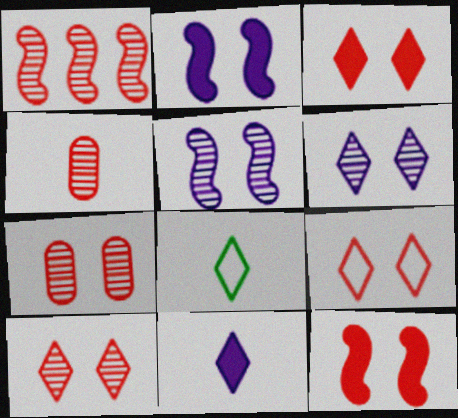[[1, 4, 10], 
[3, 9, 10], 
[7, 9, 12]]